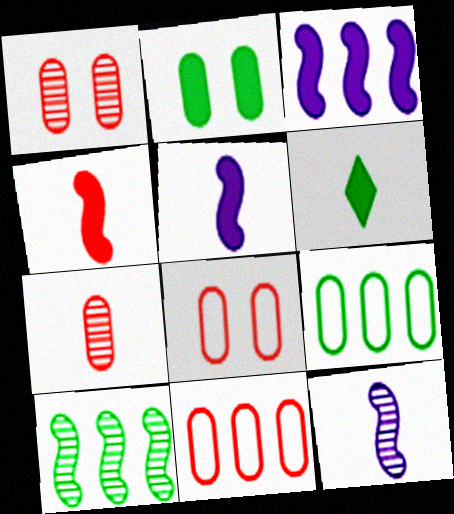[]